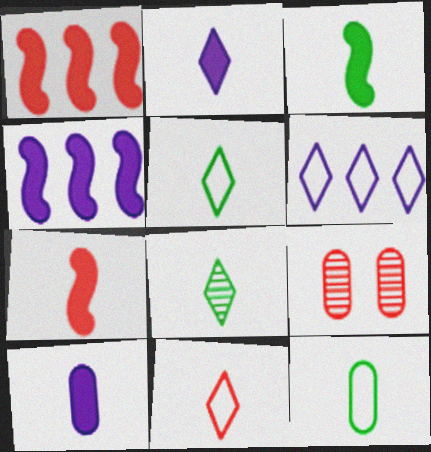[[1, 9, 11], 
[2, 8, 11], 
[3, 6, 9], 
[3, 8, 12], 
[4, 5, 9]]